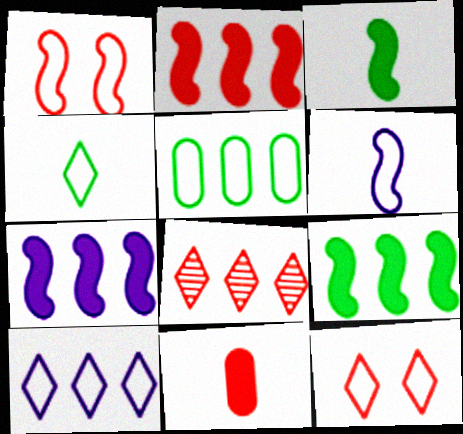[[1, 8, 11], 
[2, 7, 9], 
[4, 10, 12], 
[5, 6, 12], 
[5, 7, 8]]